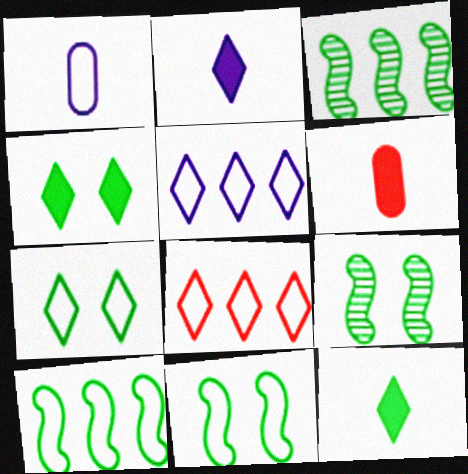[[1, 8, 11], 
[5, 6, 9]]